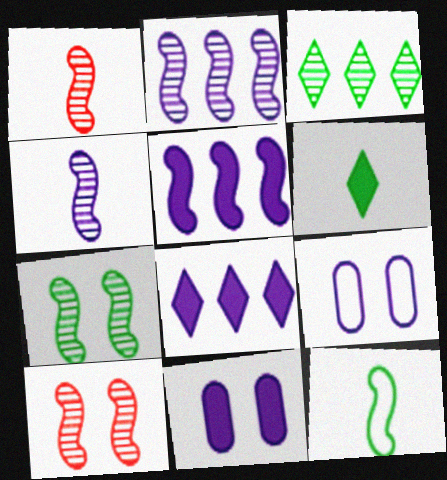[[1, 2, 7], 
[4, 8, 9], 
[5, 10, 12]]